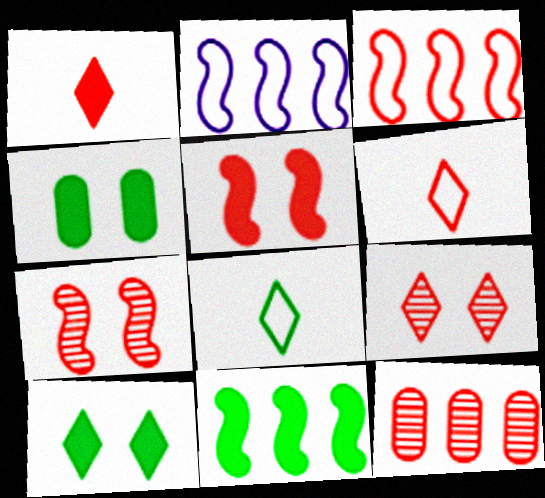[[5, 6, 12]]